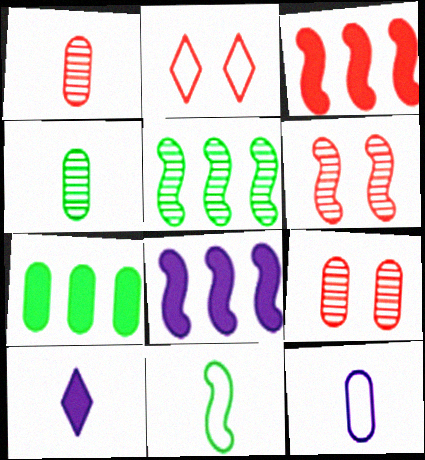[[1, 2, 3], 
[1, 10, 11], 
[2, 4, 8], 
[6, 8, 11], 
[7, 9, 12]]